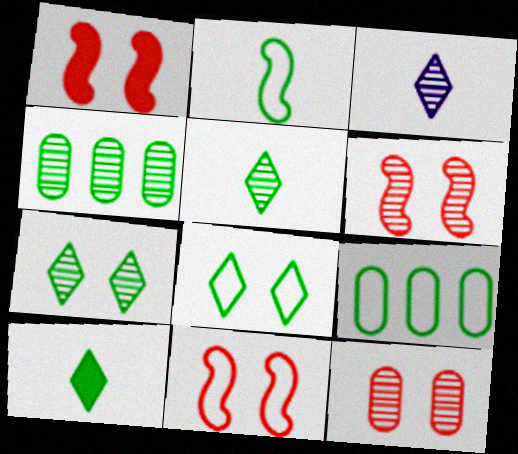[[1, 3, 9], 
[1, 6, 11], 
[2, 8, 9], 
[3, 4, 6]]